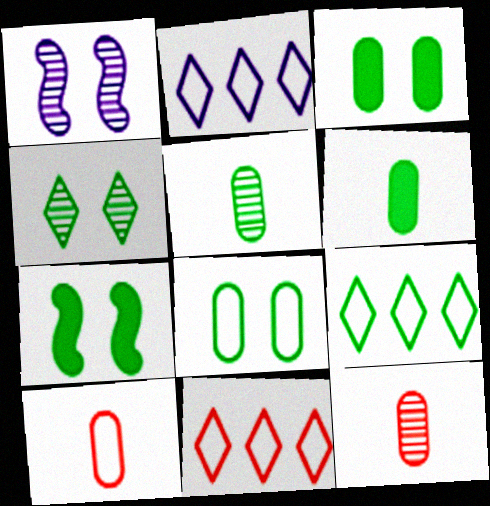[[1, 6, 11], 
[2, 7, 12], 
[2, 9, 11], 
[4, 7, 8], 
[5, 7, 9]]